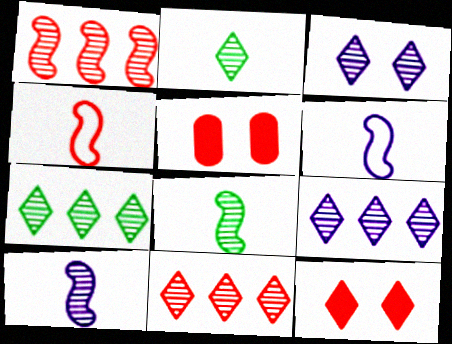[[2, 3, 11], 
[4, 5, 11], 
[5, 6, 7], 
[7, 9, 11]]